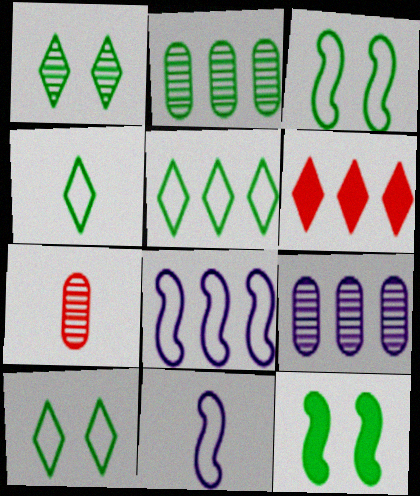[[2, 4, 12], 
[2, 6, 8], 
[4, 5, 10]]